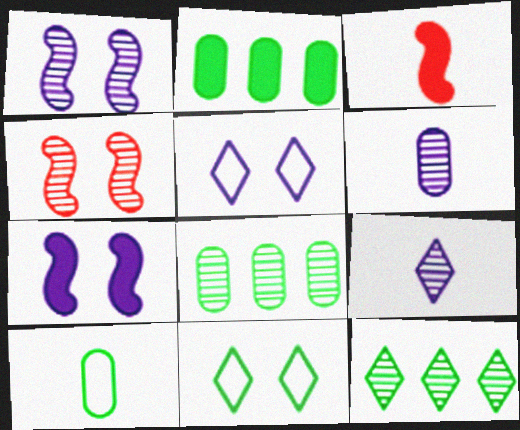[[3, 5, 8], 
[3, 9, 10], 
[4, 6, 12], 
[4, 8, 9]]